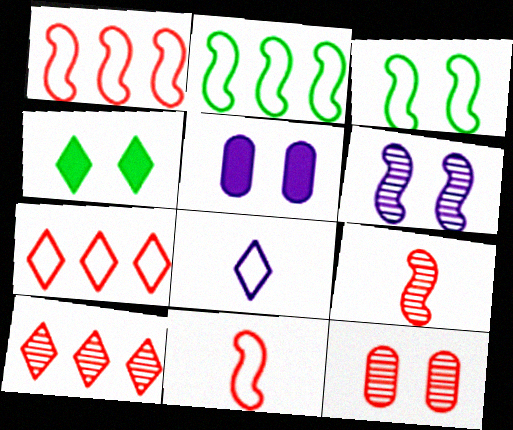[[4, 8, 10], 
[9, 10, 12]]